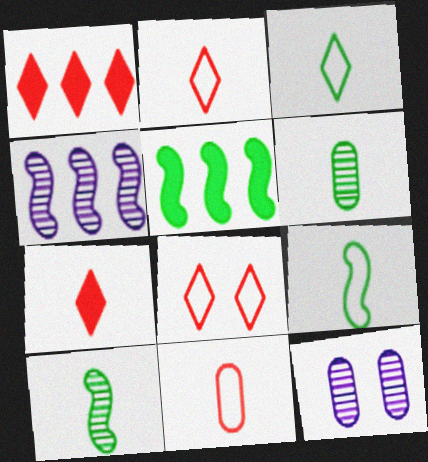[[1, 9, 12], 
[2, 5, 12]]